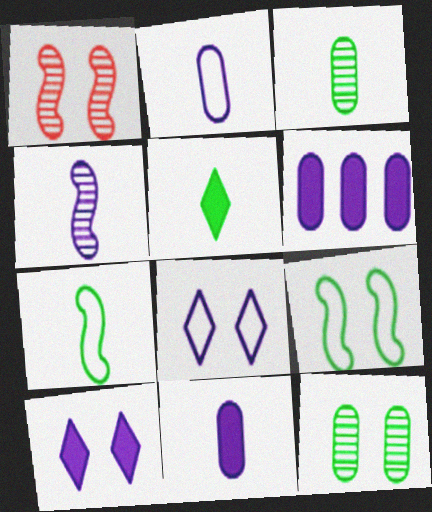[[3, 5, 7], 
[4, 6, 8]]